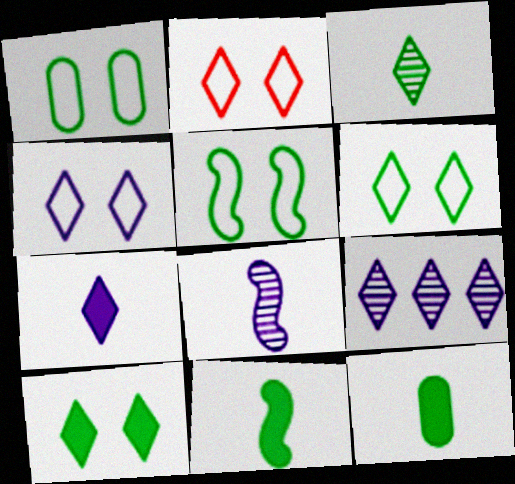[[1, 5, 6], 
[2, 4, 6], 
[4, 7, 9]]